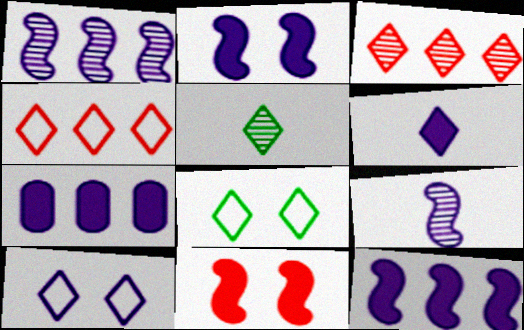[[2, 6, 7], 
[3, 6, 8], 
[7, 9, 10]]